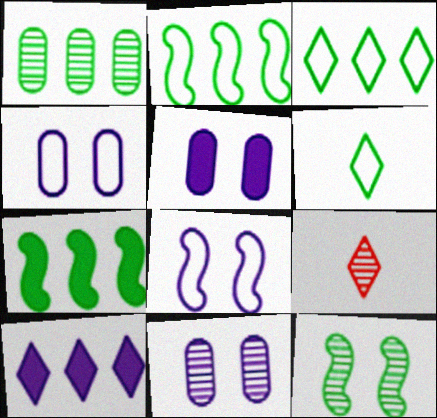[[1, 3, 7], 
[2, 5, 9], 
[4, 5, 11], 
[4, 7, 9]]